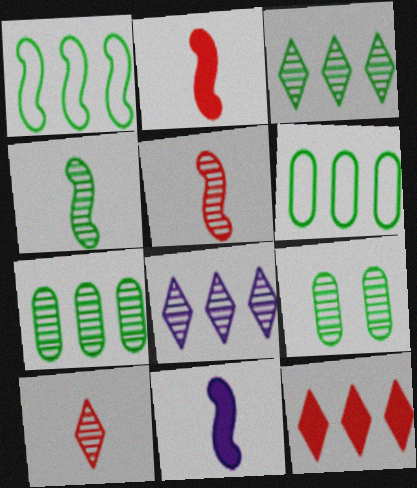[[3, 4, 9], 
[5, 8, 9]]